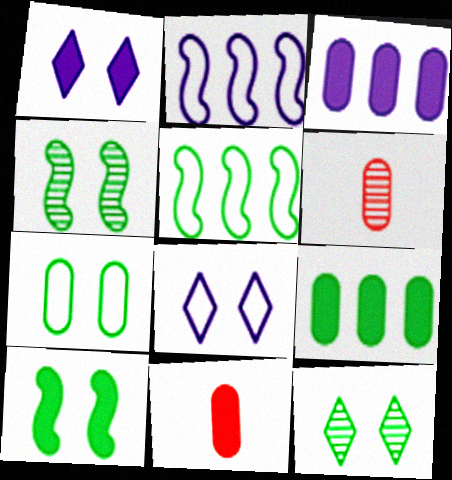[[1, 5, 6], 
[2, 11, 12], 
[3, 6, 7], 
[7, 10, 12]]